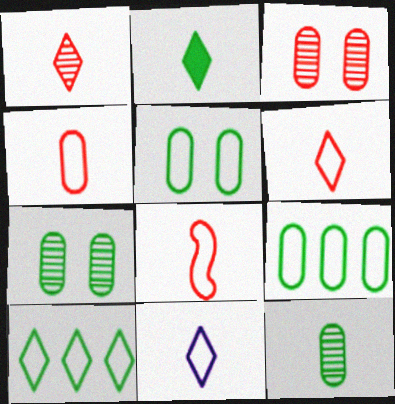[[1, 2, 11], 
[4, 6, 8]]